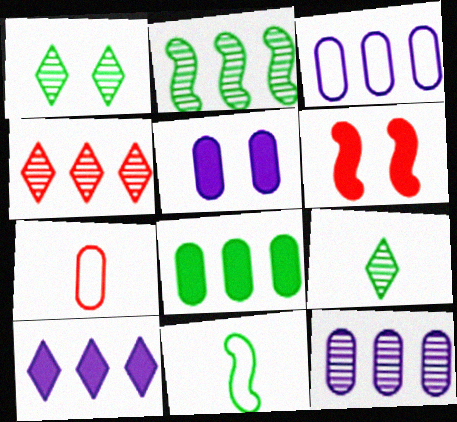[[1, 8, 11], 
[2, 4, 12], 
[3, 6, 9], 
[4, 5, 11], 
[4, 6, 7]]